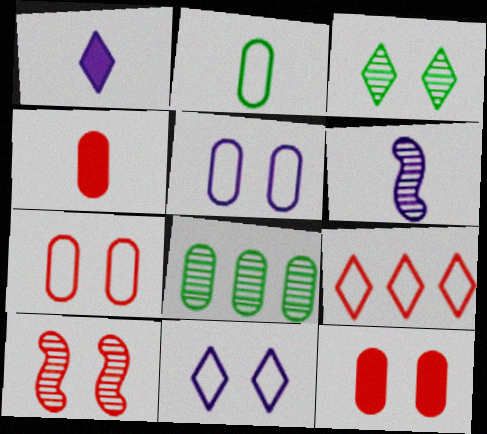[[1, 3, 9], 
[4, 5, 8], 
[4, 9, 10]]